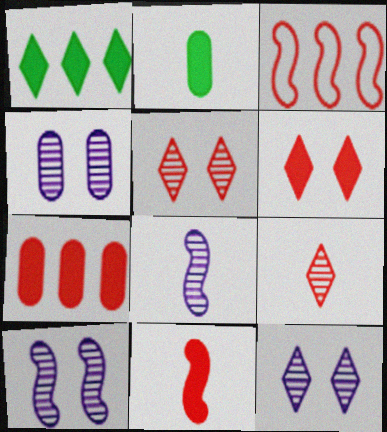[[2, 3, 12], 
[4, 10, 12], 
[6, 7, 11]]